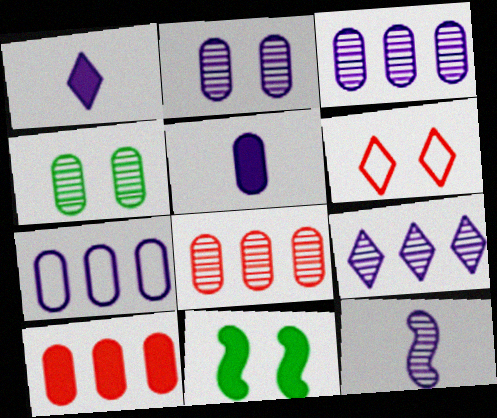[[1, 10, 11], 
[2, 5, 7], 
[2, 6, 11], 
[2, 9, 12]]